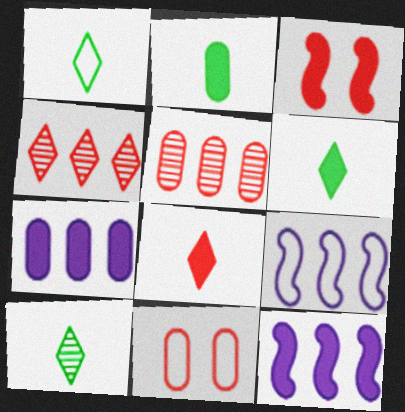[[1, 6, 10], 
[1, 9, 11], 
[3, 6, 7], 
[10, 11, 12]]